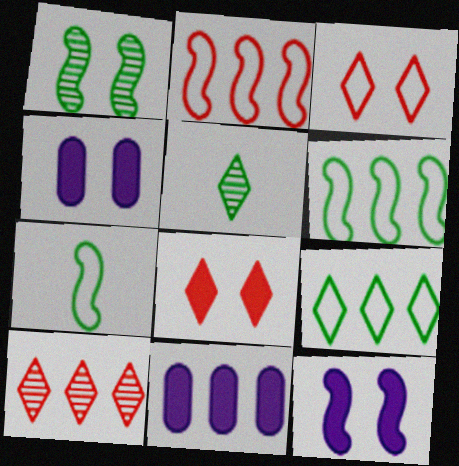[[1, 3, 4], 
[2, 4, 5], 
[4, 7, 10], 
[6, 10, 11]]